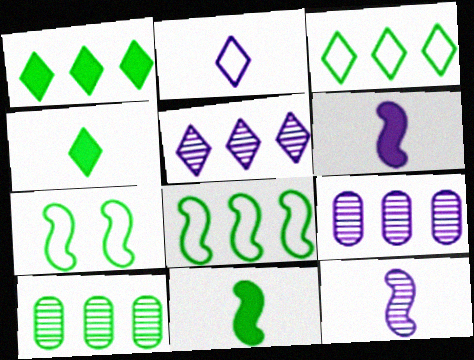[[1, 8, 10], 
[4, 7, 10]]